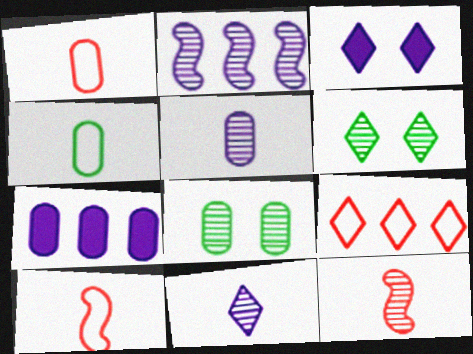[[1, 7, 8], 
[6, 7, 10]]